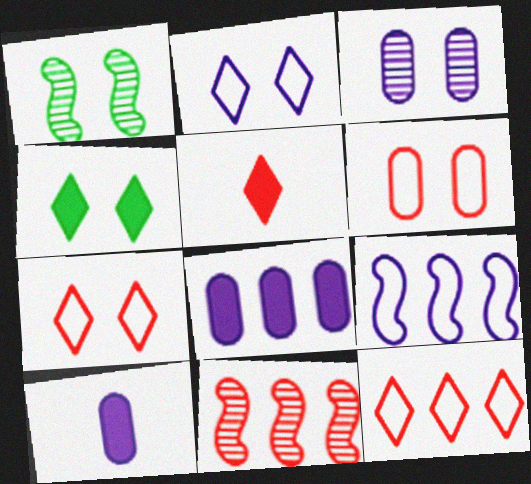[[1, 10, 12], 
[5, 6, 11]]